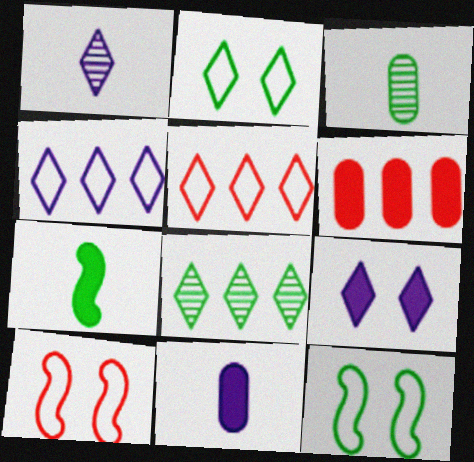[[1, 4, 9], 
[1, 6, 12], 
[6, 7, 9], 
[8, 10, 11]]